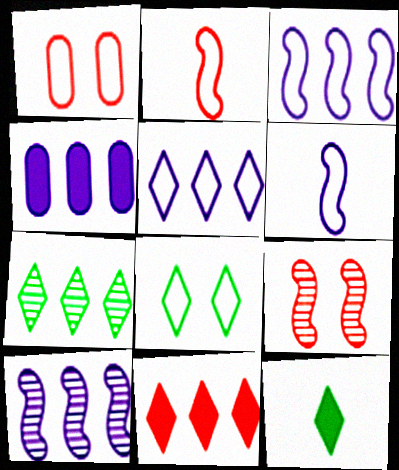[[1, 10, 12], 
[4, 5, 10], 
[5, 7, 11], 
[7, 8, 12]]